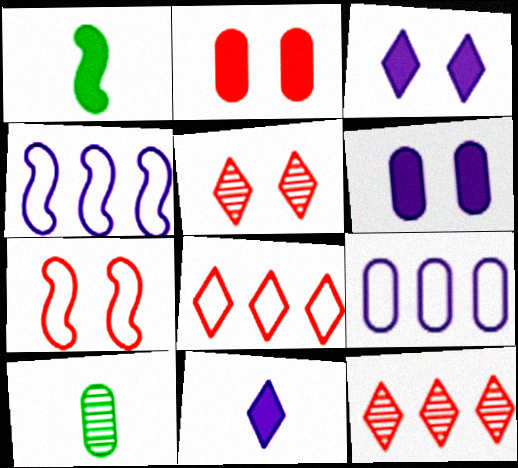[[1, 5, 9], 
[2, 5, 7], 
[2, 9, 10]]